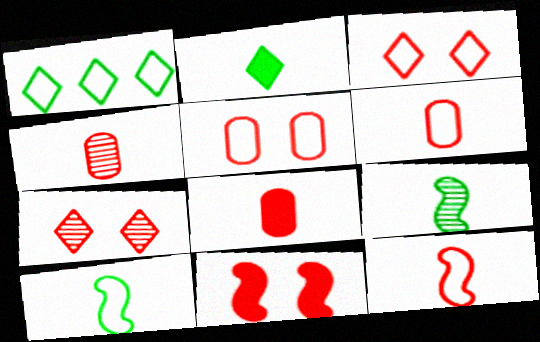[[4, 6, 8], 
[5, 7, 11]]